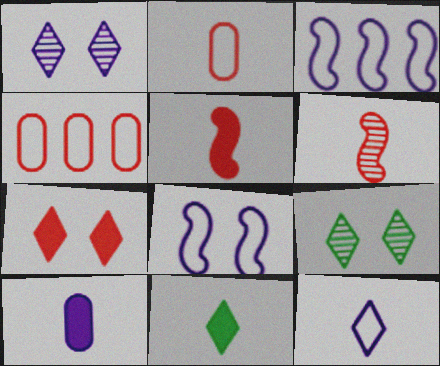[[1, 3, 10], 
[4, 6, 7], 
[5, 10, 11]]